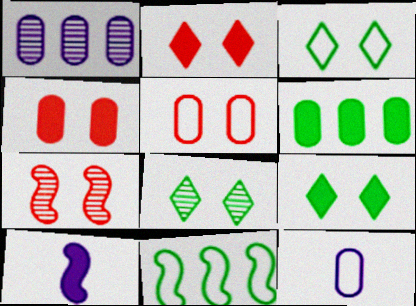[[2, 5, 7], 
[2, 6, 10], 
[3, 8, 9], 
[7, 10, 11]]